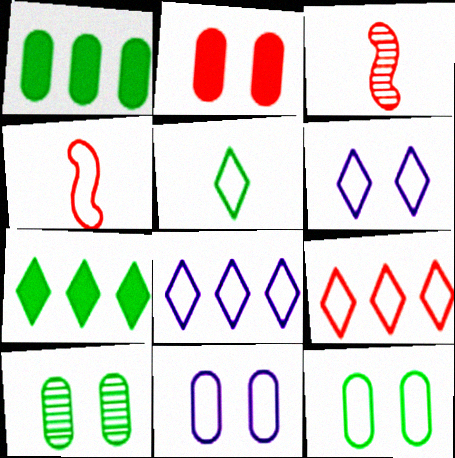[[1, 3, 6], 
[2, 3, 9], 
[2, 10, 11], 
[3, 7, 11], 
[4, 8, 12], 
[5, 6, 9]]